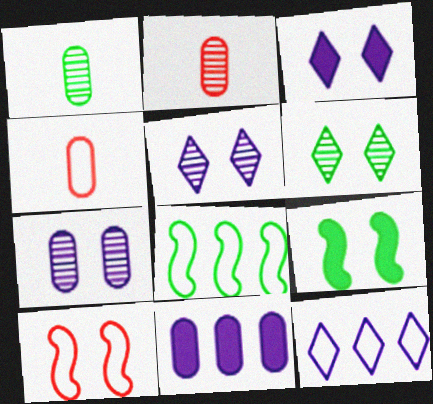[[2, 3, 8], 
[2, 9, 12]]